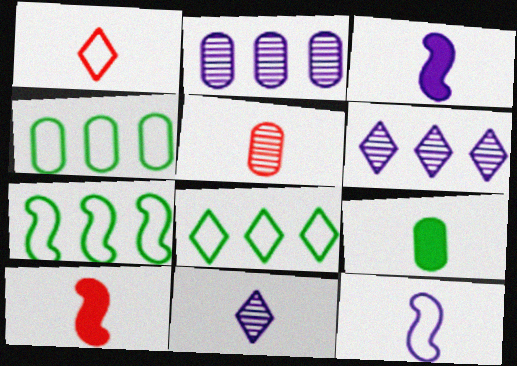[[1, 5, 10], 
[4, 7, 8]]